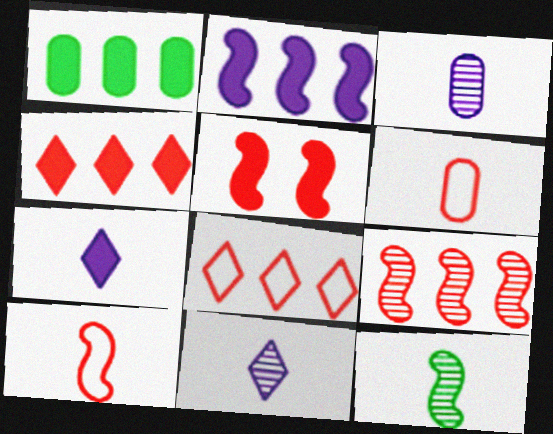[[1, 2, 4], 
[1, 5, 7], 
[5, 9, 10], 
[6, 7, 12]]